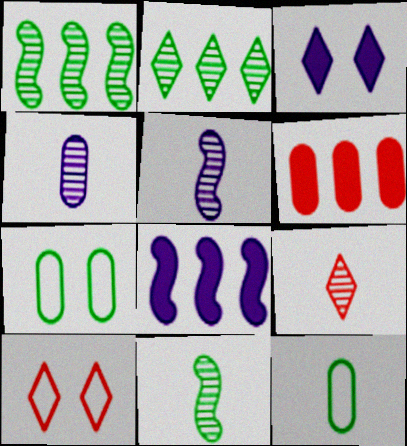[[4, 6, 7], 
[4, 9, 11], 
[7, 8, 9]]